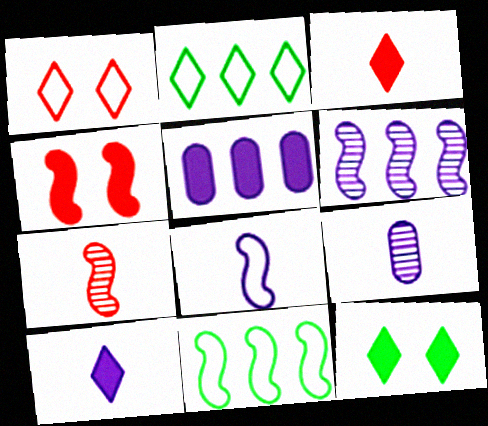[[2, 4, 9], 
[8, 9, 10]]